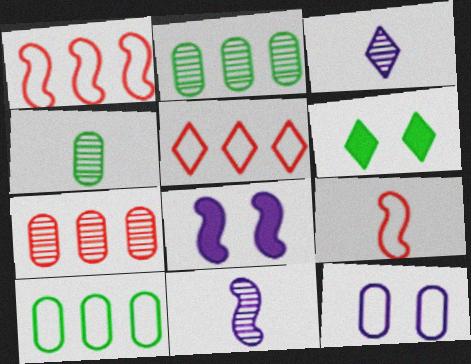[[3, 5, 6], 
[4, 5, 8]]